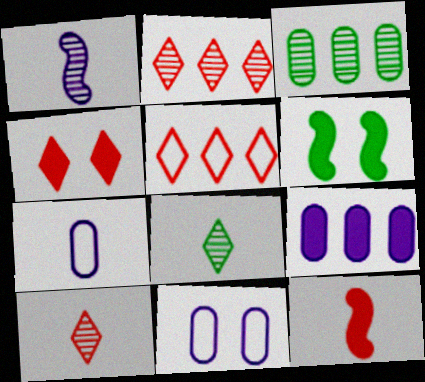[[2, 6, 7], 
[4, 5, 10], 
[7, 8, 12]]